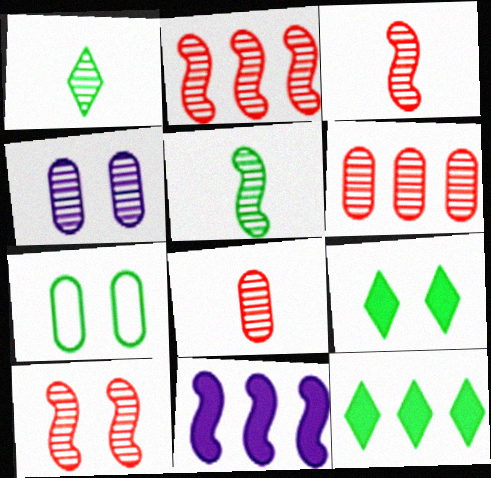[[1, 2, 4], 
[2, 3, 10], 
[5, 7, 12]]